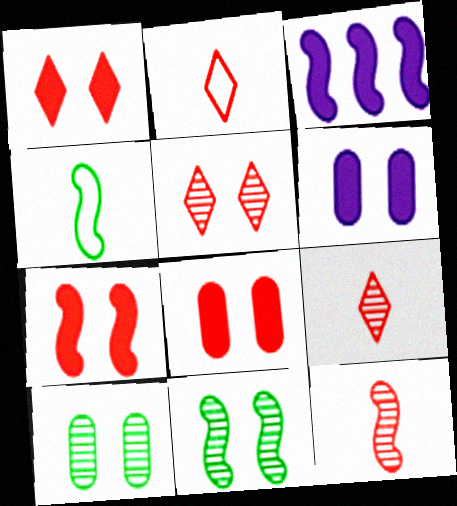[[1, 7, 8], 
[2, 3, 10]]